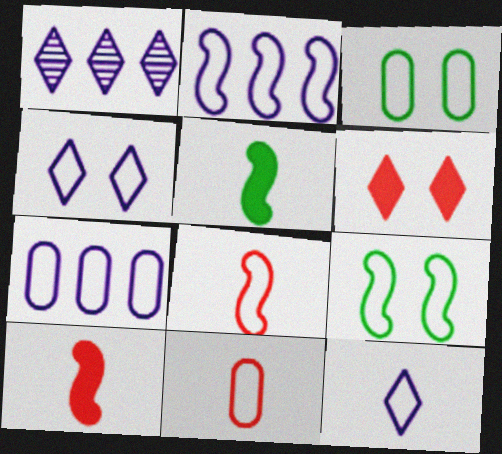[[1, 3, 10], 
[2, 8, 9], 
[3, 7, 11]]